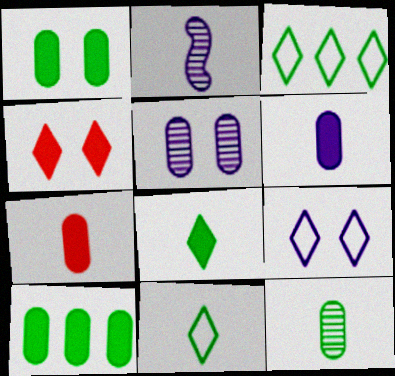[[2, 7, 11]]